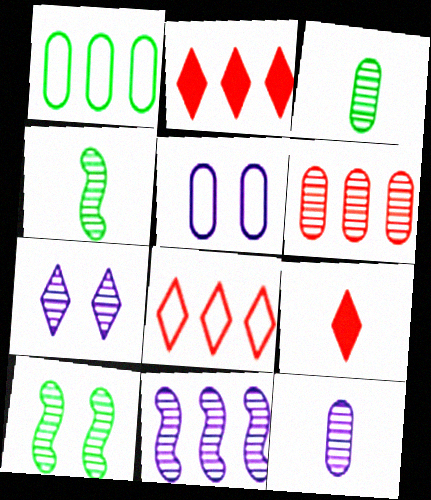[[1, 2, 11], 
[2, 4, 5], 
[4, 6, 7], 
[7, 11, 12]]